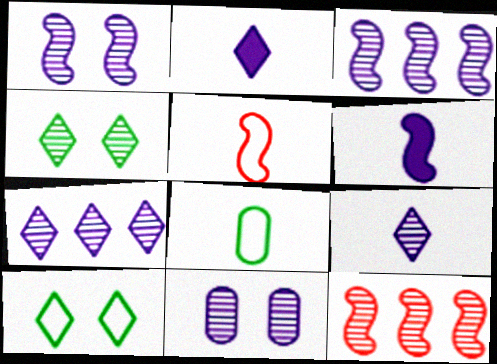[[3, 9, 11]]